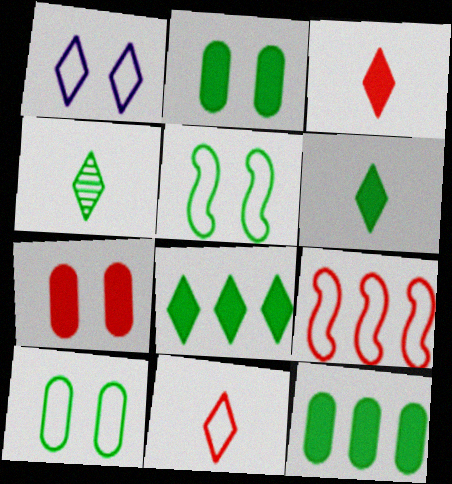[[4, 5, 12]]